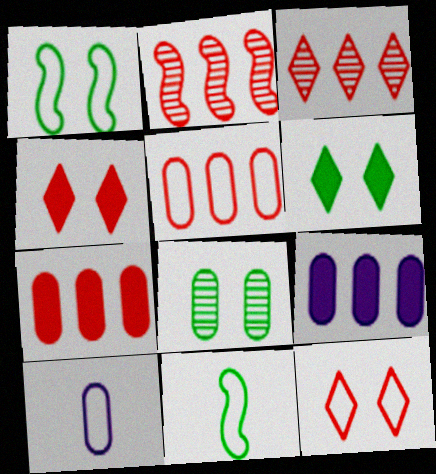[[1, 6, 8], 
[2, 6, 10], 
[7, 8, 10]]